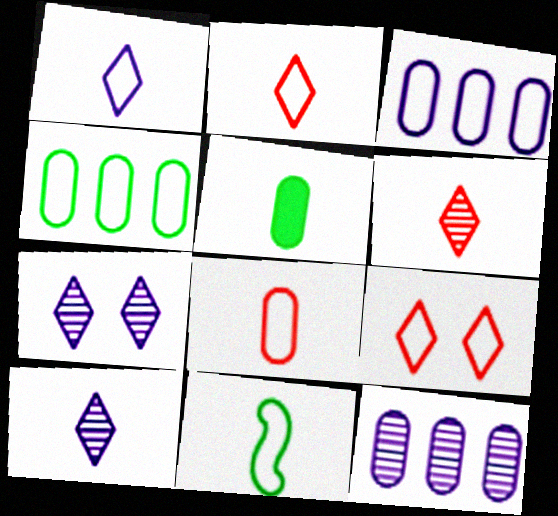[[1, 8, 11], 
[3, 9, 11]]